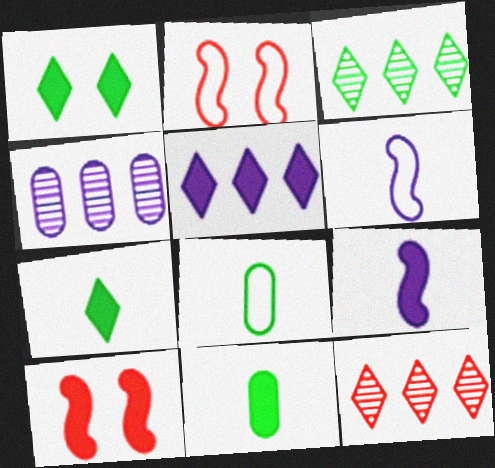[[2, 4, 7], 
[5, 10, 11]]